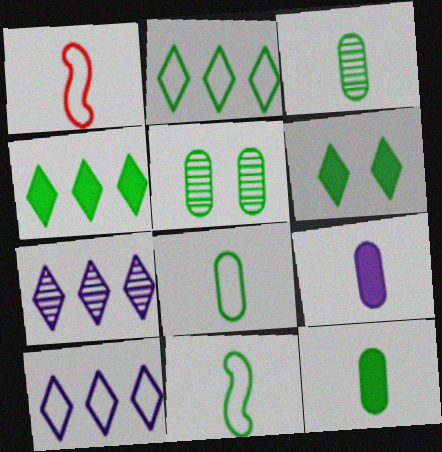[[3, 8, 12], 
[4, 5, 11]]